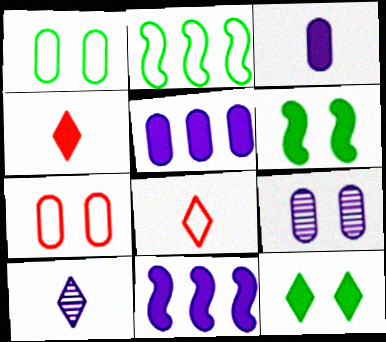[[2, 4, 9], 
[4, 5, 6]]